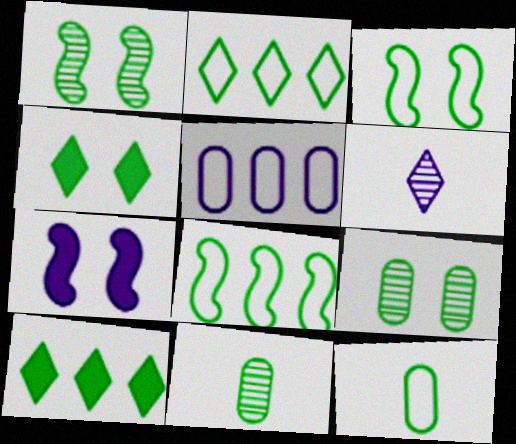[[1, 10, 12], 
[2, 3, 12], 
[3, 4, 9], 
[3, 10, 11], 
[4, 8, 11], 
[5, 6, 7]]